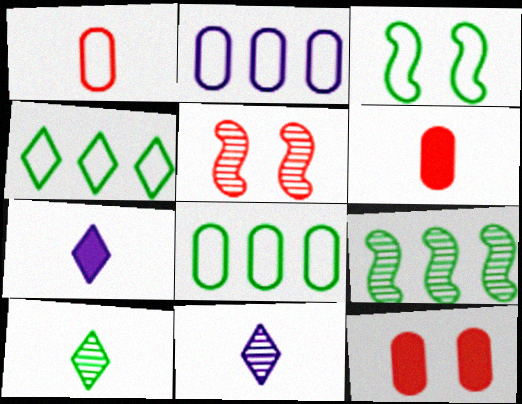[[5, 7, 8]]